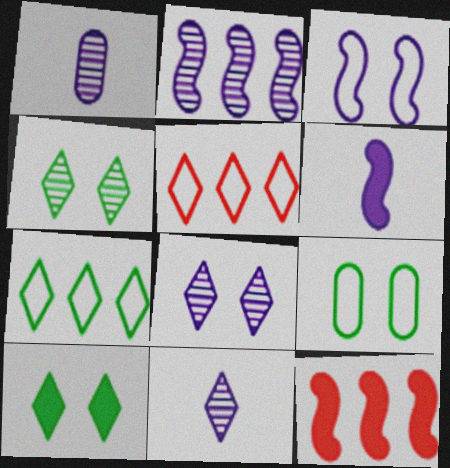[[1, 2, 8], 
[2, 3, 6], 
[5, 10, 11], 
[9, 11, 12]]